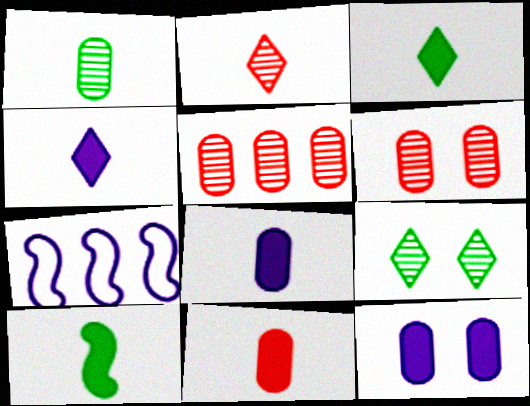[[3, 6, 7], 
[4, 10, 11], 
[7, 9, 11]]